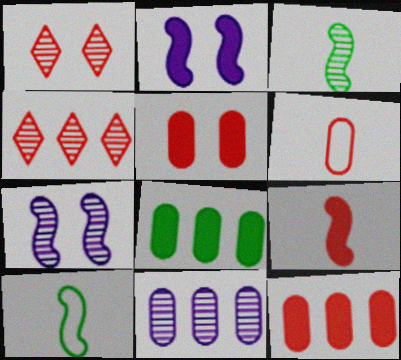[[1, 3, 11]]